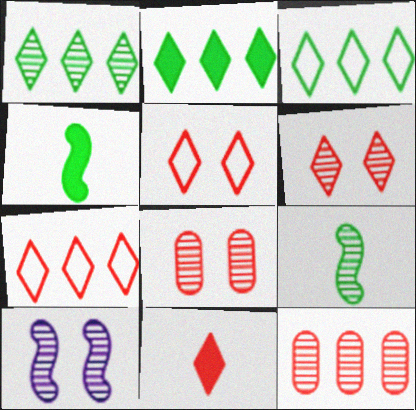[[1, 2, 3], 
[6, 7, 11]]